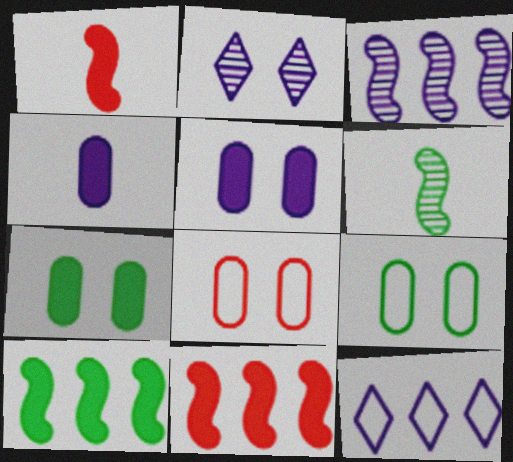[]